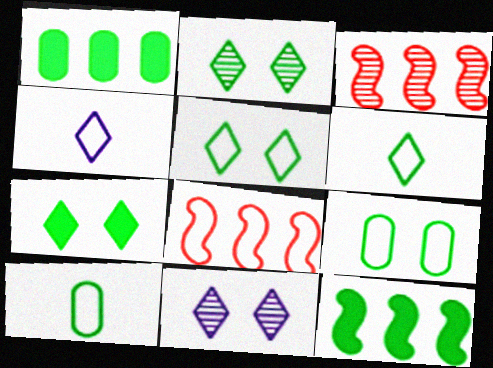[[2, 5, 7], 
[2, 10, 12], 
[4, 8, 9]]